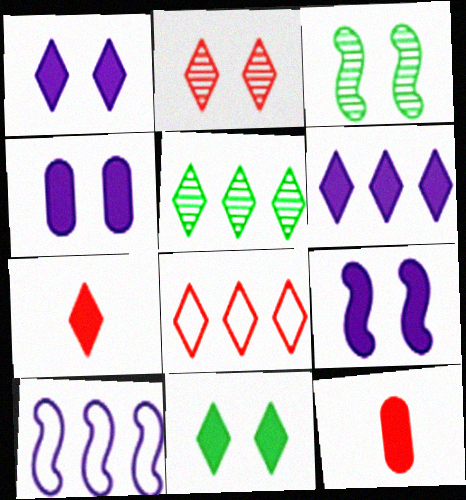[[1, 4, 9], 
[2, 7, 8], 
[5, 6, 8], 
[6, 7, 11]]